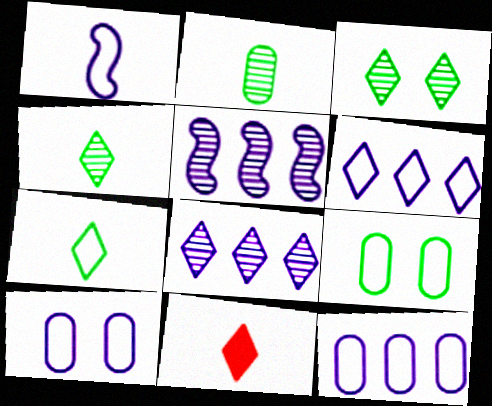[[1, 2, 11], 
[1, 6, 10], 
[3, 6, 11], 
[5, 9, 11]]